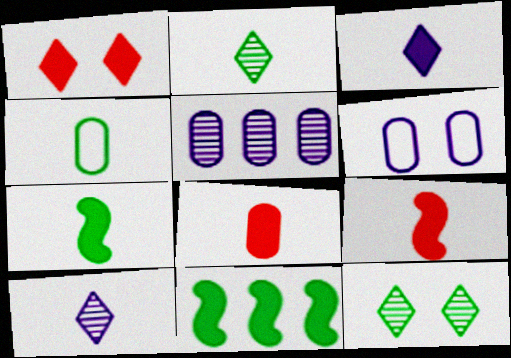[[2, 4, 7], 
[3, 7, 8], 
[4, 9, 10], 
[4, 11, 12]]